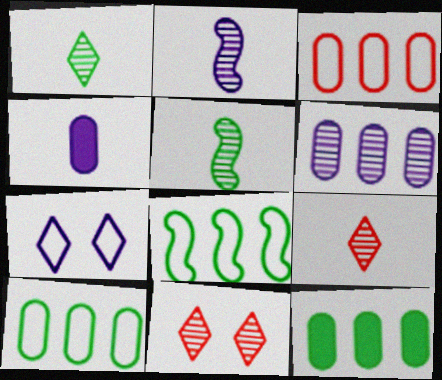[[3, 6, 12], 
[4, 8, 11], 
[5, 6, 11]]